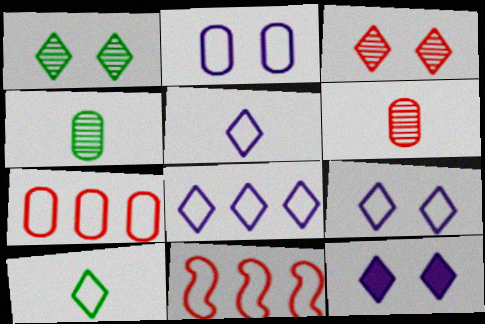[[2, 10, 11], 
[4, 11, 12], 
[5, 8, 9]]